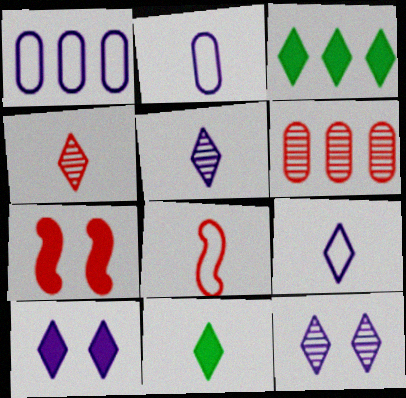[[4, 9, 11]]